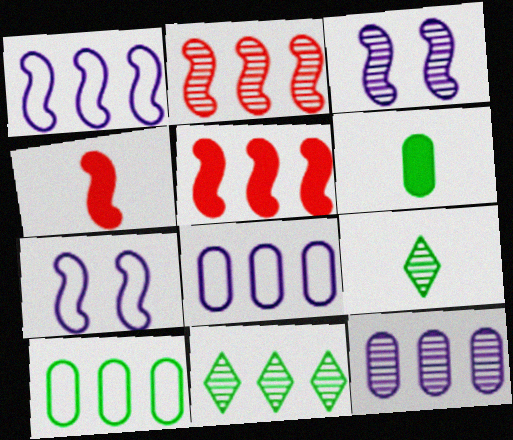[[2, 11, 12], 
[5, 8, 11]]